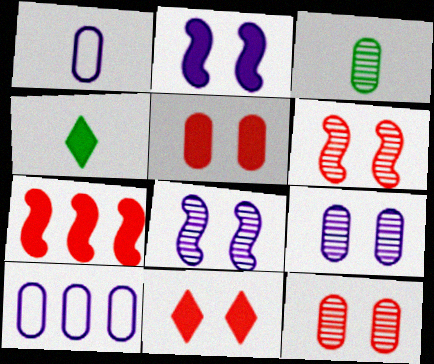[[3, 5, 10], 
[4, 6, 10]]